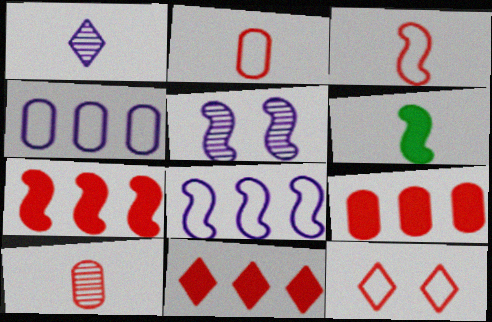[[1, 2, 6], 
[7, 9, 11], 
[7, 10, 12]]